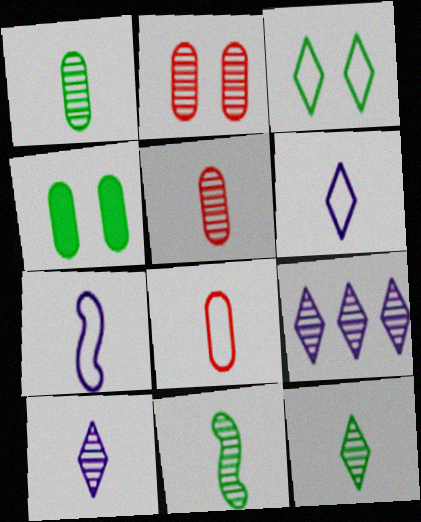[[1, 11, 12], 
[2, 9, 11], 
[5, 10, 11]]